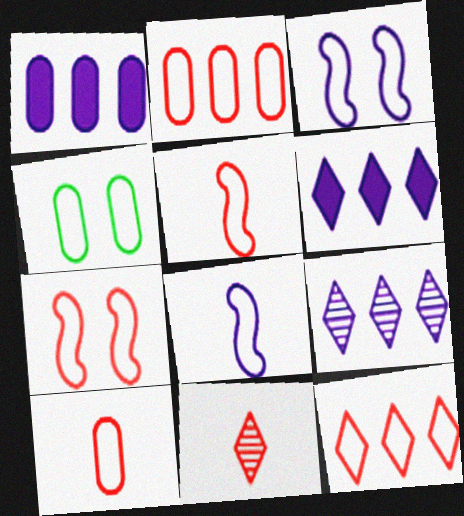[[4, 8, 12], 
[7, 10, 12]]